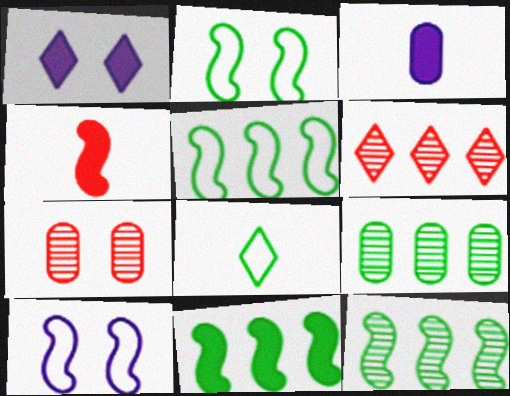[[1, 2, 7], 
[1, 6, 8], 
[2, 3, 6], 
[4, 10, 12], 
[5, 11, 12]]